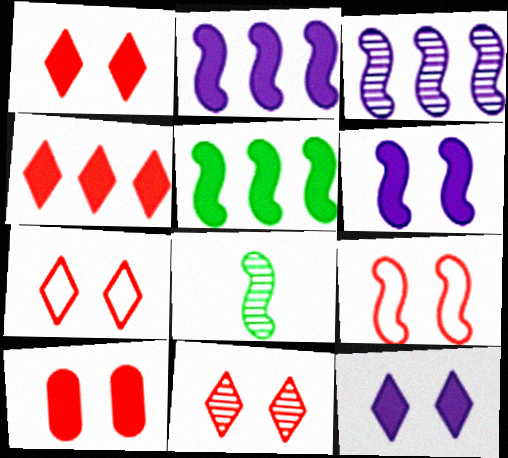[[1, 7, 11], 
[2, 8, 9], 
[9, 10, 11]]